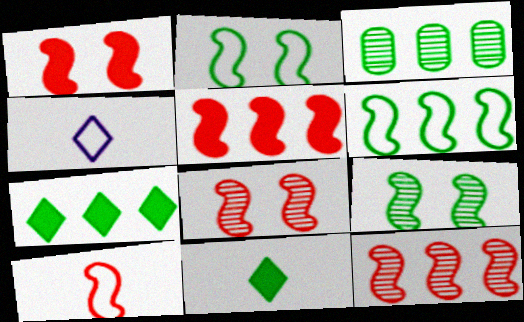[[1, 3, 4], 
[1, 10, 12], 
[2, 3, 11], 
[3, 6, 7], 
[5, 8, 10]]